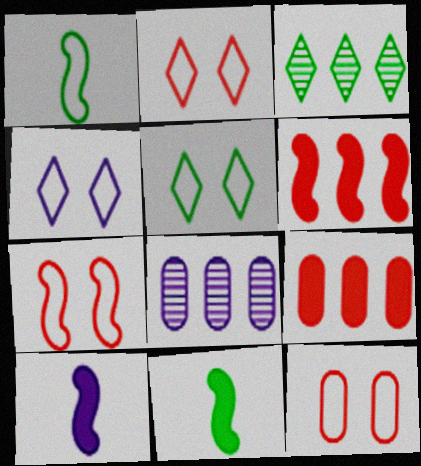[[2, 4, 5], 
[2, 7, 12], 
[2, 8, 11], 
[3, 10, 12], 
[4, 8, 10]]